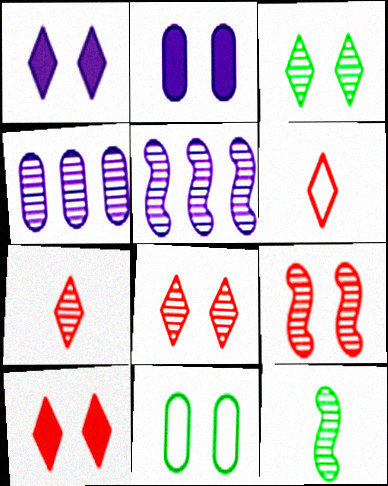[[1, 9, 11], 
[4, 8, 12], 
[5, 9, 12]]